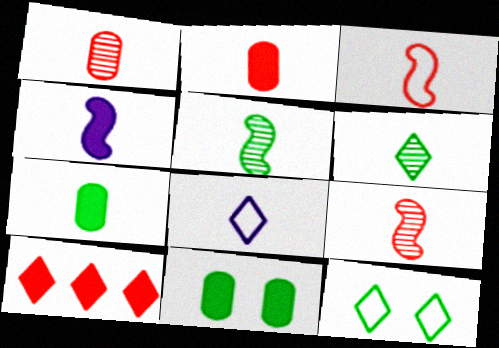[[2, 5, 8], 
[3, 4, 5], 
[4, 10, 11], 
[7, 8, 9]]